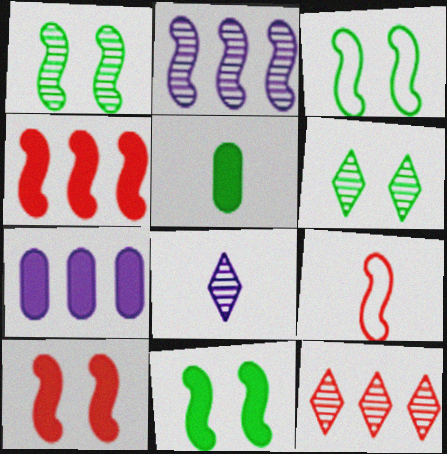[[1, 3, 11], 
[2, 9, 11], 
[5, 8, 9], 
[6, 7, 9], 
[6, 8, 12]]